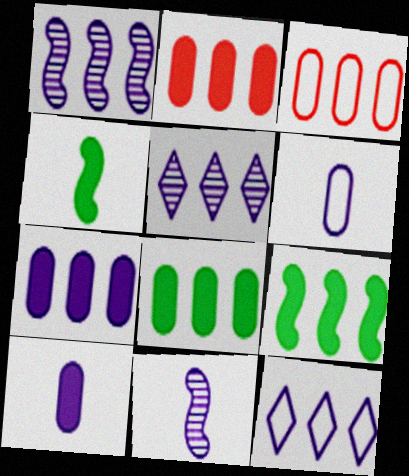[[1, 7, 12], 
[2, 7, 8], 
[3, 5, 9]]